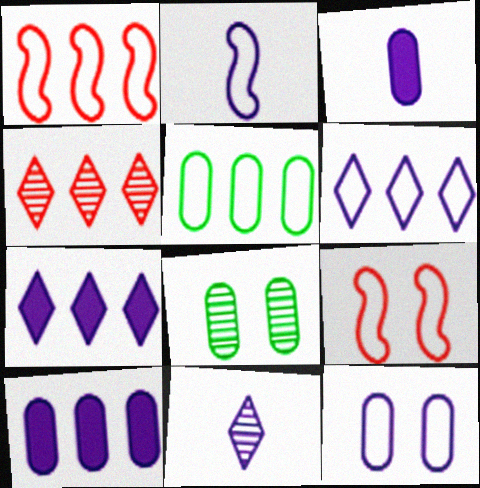[[1, 5, 6], 
[2, 3, 11], 
[2, 6, 12]]